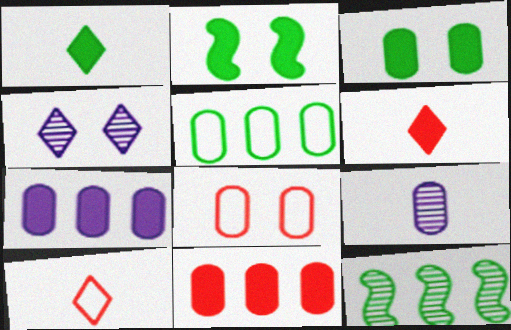[[2, 4, 8], 
[2, 6, 7]]